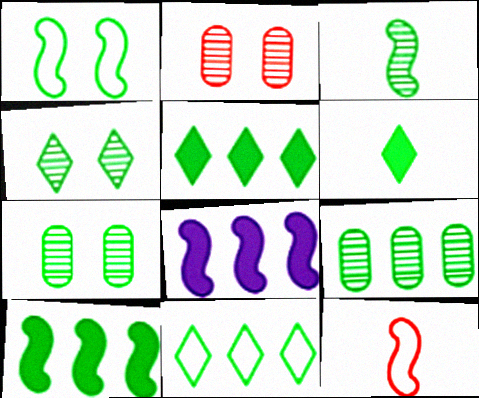[[1, 3, 10], 
[1, 6, 9], 
[3, 4, 9], 
[4, 6, 11], 
[9, 10, 11]]